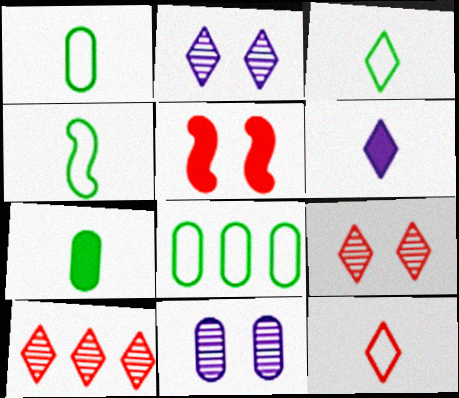[[1, 3, 4]]